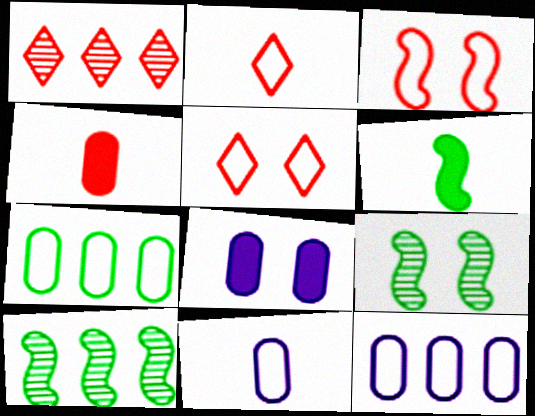[[1, 3, 4], 
[2, 8, 10], 
[5, 8, 9]]